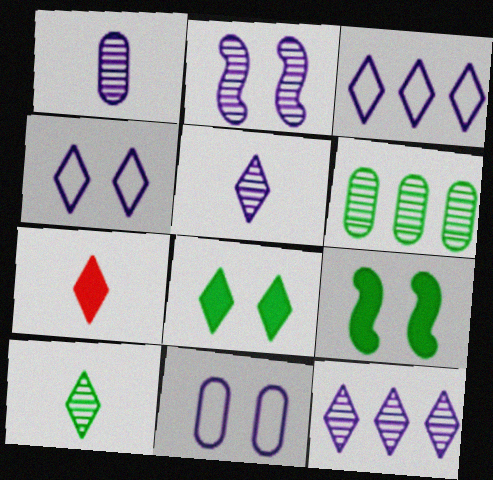[[1, 2, 12]]